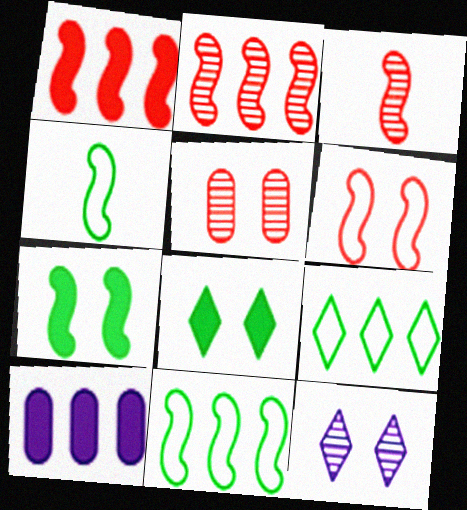[[1, 3, 6], 
[2, 9, 10]]